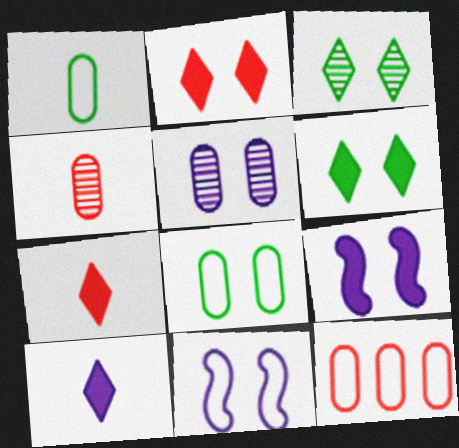[]